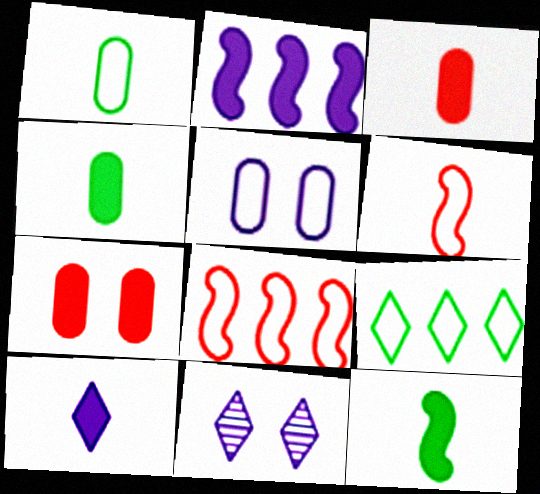[[3, 10, 12], 
[4, 8, 11], 
[5, 6, 9]]